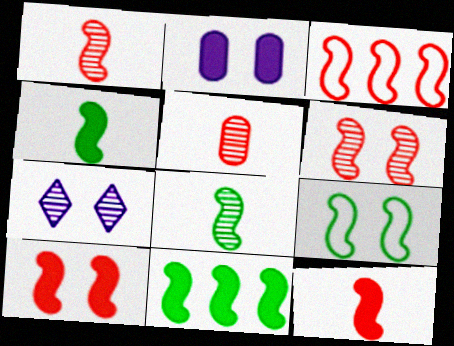[[1, 3, 10], 
[3, 6, 12], 
[8, 9, 11]]